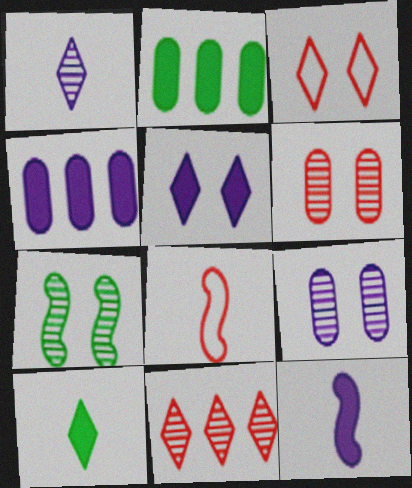[[4, 5, 12]]